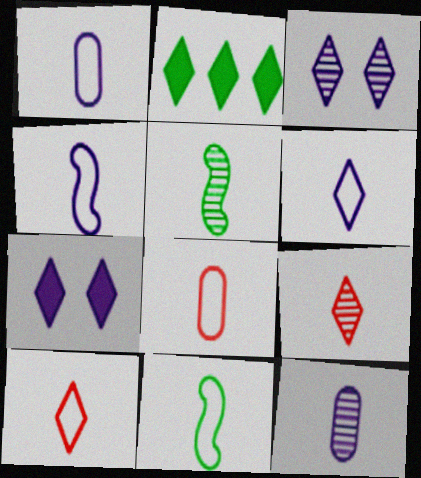[[1, 4, 6], 
[1, 10, 11], 
[2, 3, 10], 
[5, 9, 12], 
[6, 8, 11]]